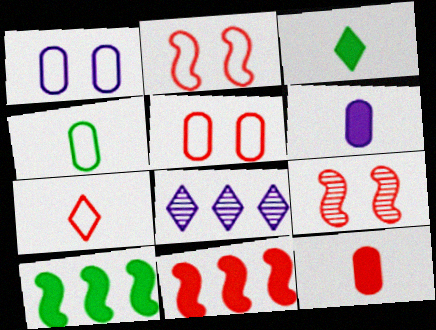[]